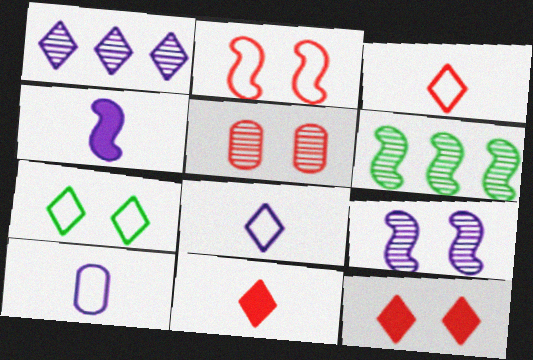[[1, 7, 11], 
[2, 4, 6], 
[2, 5, 12], 
[6, 10, 12]]